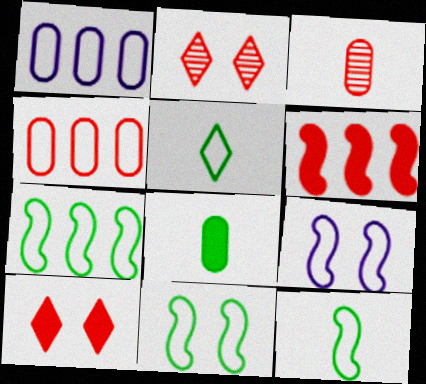[[4, 5, 9], 
[7, 11, 12]]